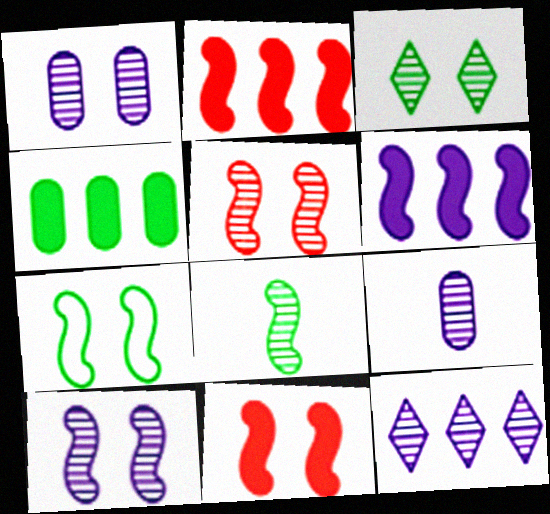[[1, 3, 5], 
[7, 10, 11], 
[9, 10, 12]]